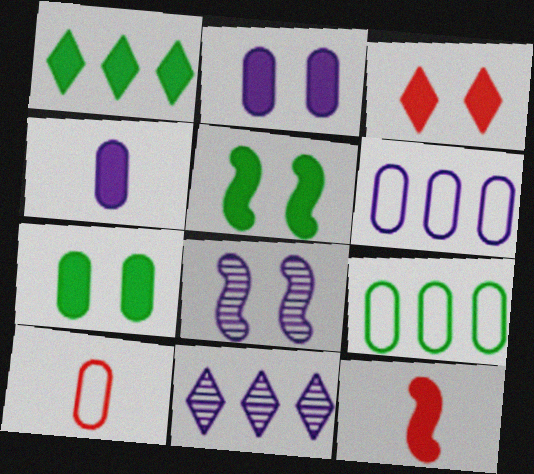[[1, 2, 12], 
[1, 8, 10], 
[2, 3, 5], 
[5, 10, 11]]